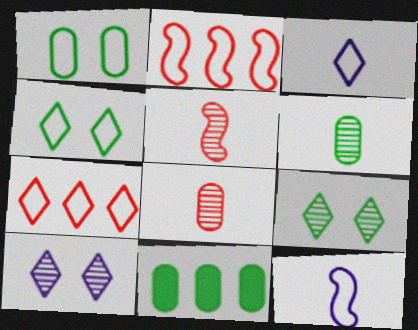[[1, 2, 3], 
[1, 6, 11], 
[1, 7, 12], 
[3, 4, 7]]